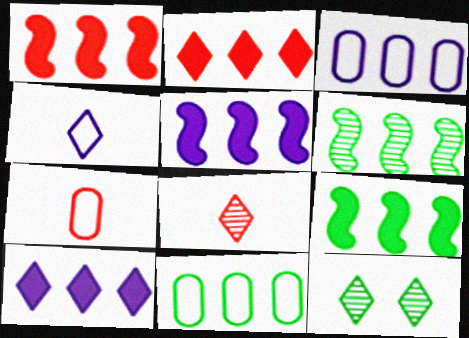[[1, 5, 9], 
[2, 3, 6], 
[2, 4, 12], 
[5, 7, 12]]